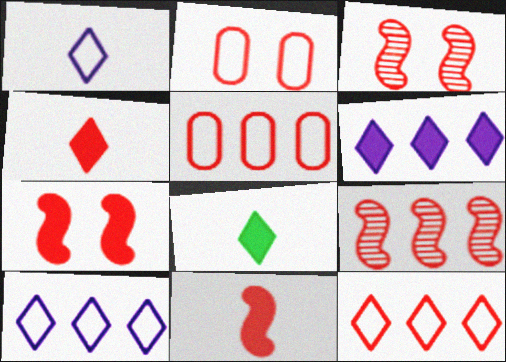[[2, 4, 9], 
[3, 4, 5]]